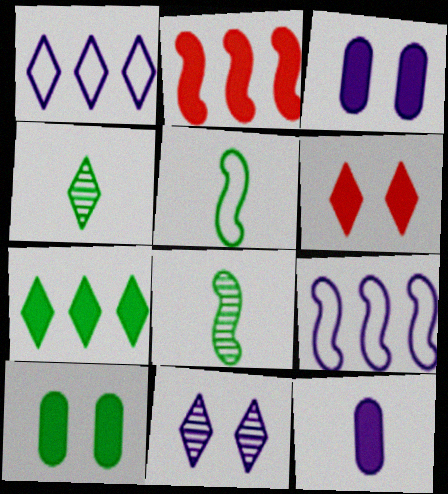[[1, 4, 6], 
[9, 11, 12]]